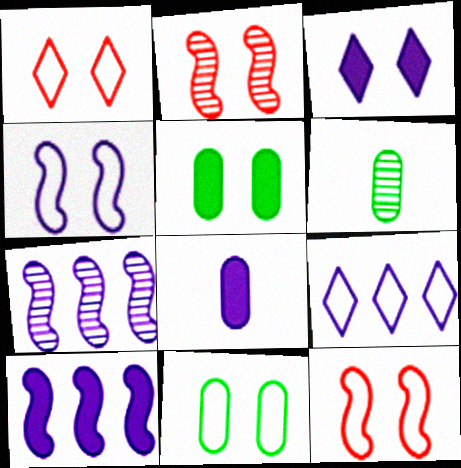[[1, 4, 11], 
[1, 6, 10], 
[2, 3, 11], 
[3, 8, 10]]